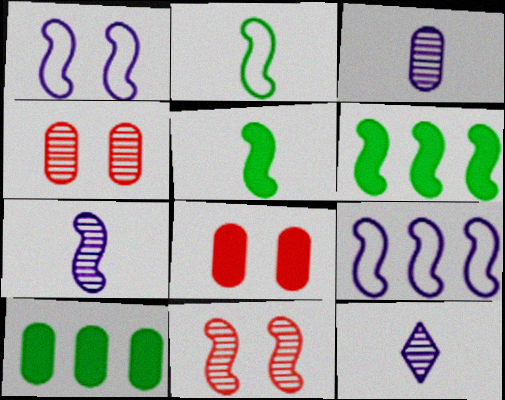[[3, 7, 12], 
[5, 9, 11]]